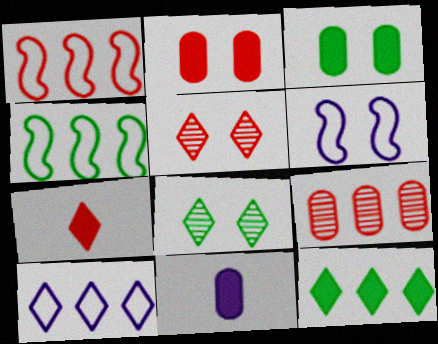[[1, 8, 11], 
[2, 6, 8], 
[3, 5, 6], 
[4, 5, 11], 
[7, 8, 10]]